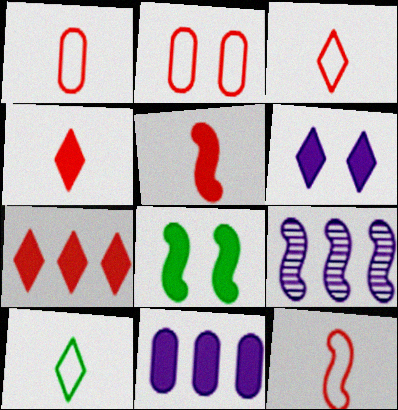[[1, 3, 12], 
[4, 8, 11], 
[8, 9, 12]]